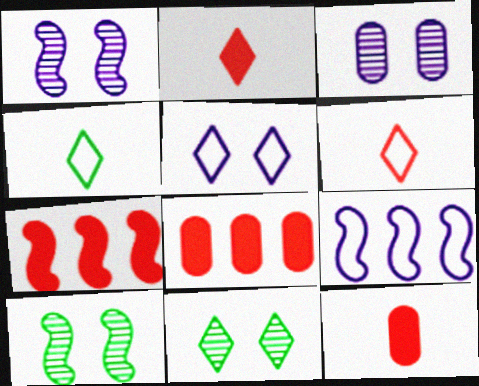[[1, 4, 8], 
[3, 4, 7], 
[9, 11, 12]]